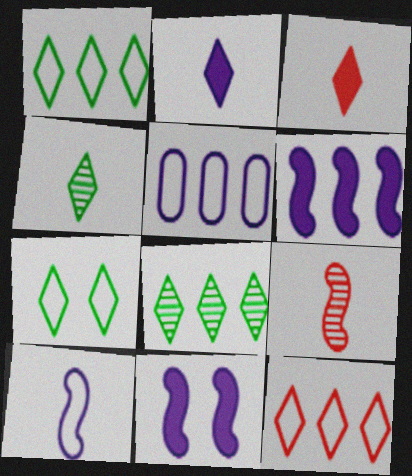[]